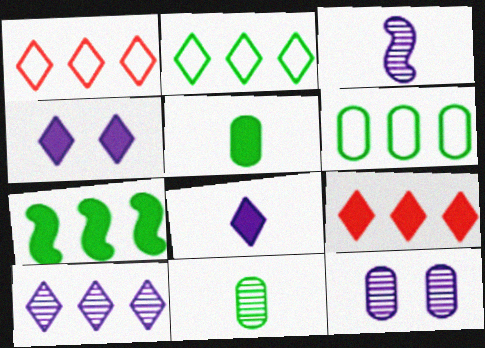[[2, 9, 10], 
[3, 10, 12]]